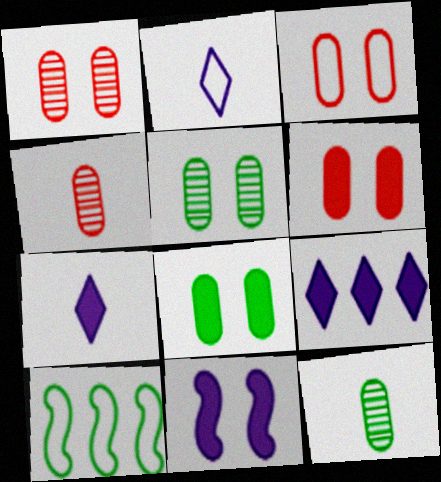[[1, 3, 6], 
[1, 7, 10], 
[2, 3, 10]]